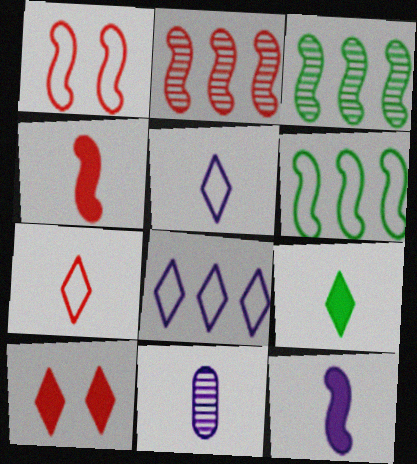[[1, 2, 4], 
[1, 3, 12], 
[5, 11, 12], 
[6, 10, 11]]